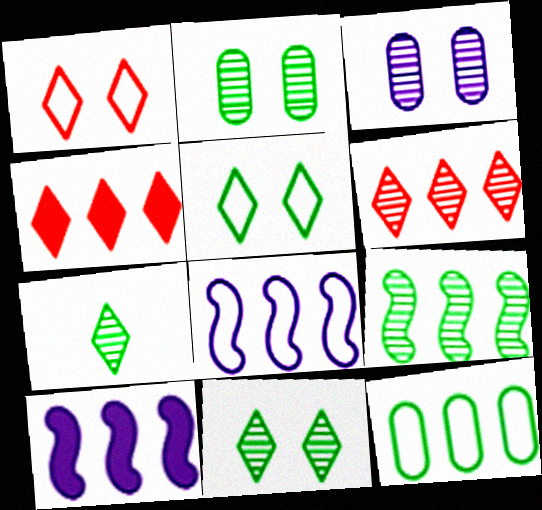[[2, 7, 9], 
[6, 10, 12]]